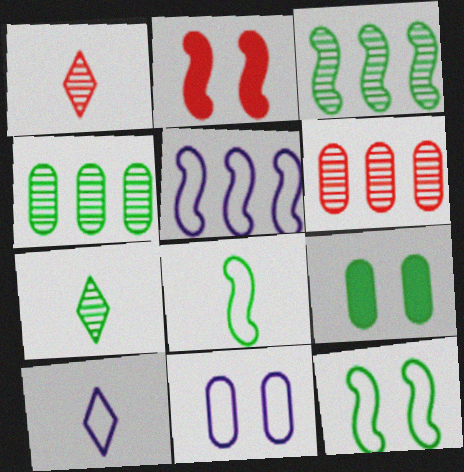[[1, 5, 9], 
[2, 4, 10], 
[5, 10, 11]]